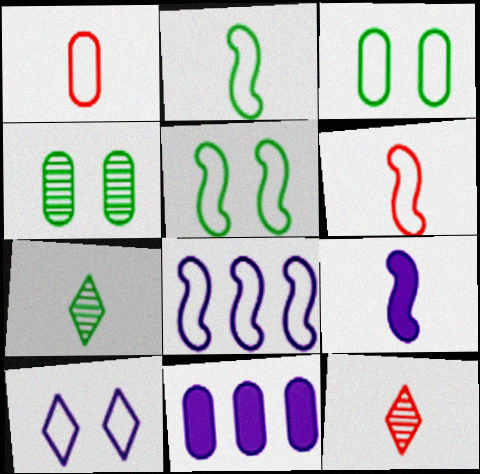[[1, 4, 11], 
[1, 7, 9], 
[5, 6, 8], 
[5, 11, 12]]